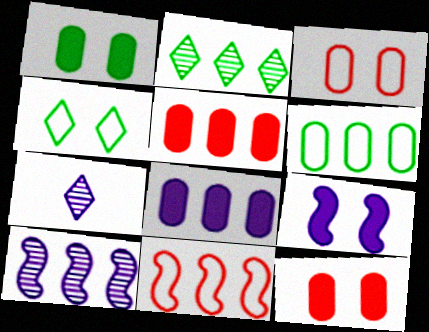[[1, 7, 11], 
[2, 8, 11]]